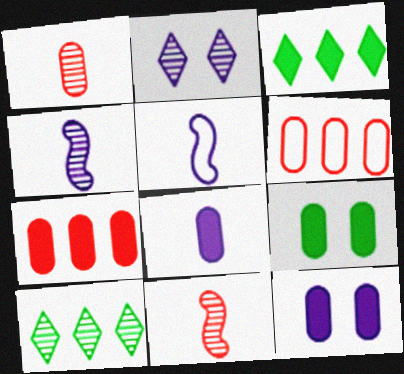[[7, 8, 9]]